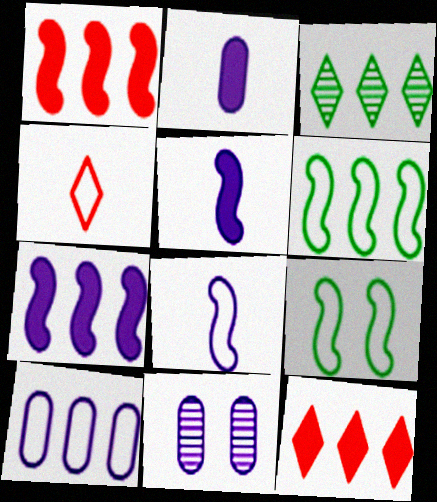[[1, 3, 10], 
[2, 10, 11], 
[4, 9, 10]]